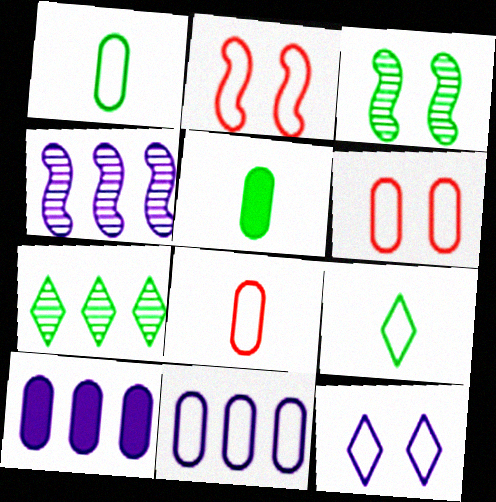[[1, 6, 11], 
[2, 9, 11]]